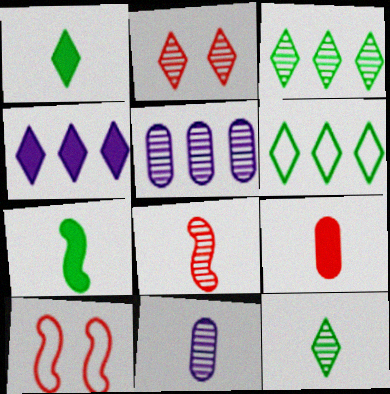[[1, 5, 10], 
[8, 11, 12]]